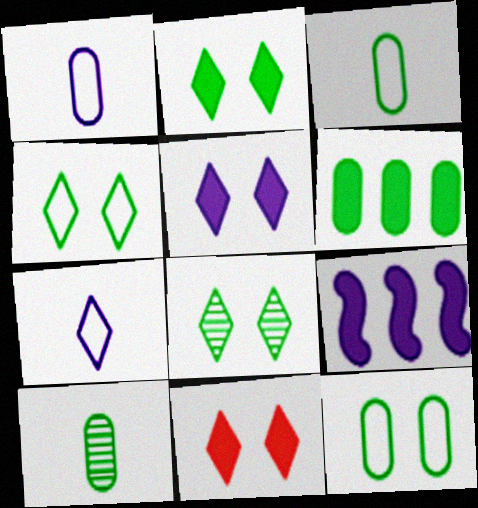[[2, 4, 8], 
[2, 5, 11], 
[6, 10, 12]]